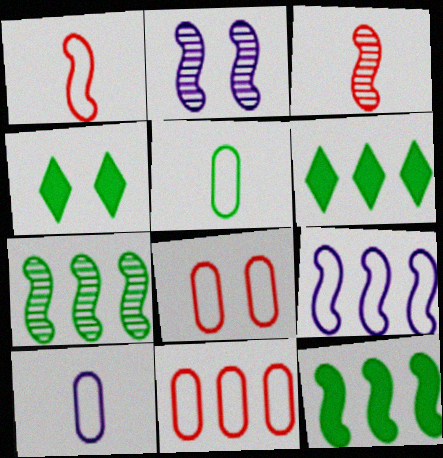[[1, 2, 12], 
[2, 3, 7], 
[2, 4, 8], 
[4, 5, 7]]